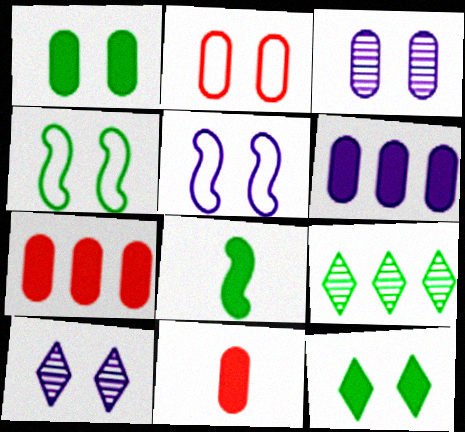[[1, 2, 3], 
[1, 6, 11], 
[5, 9, 11]]